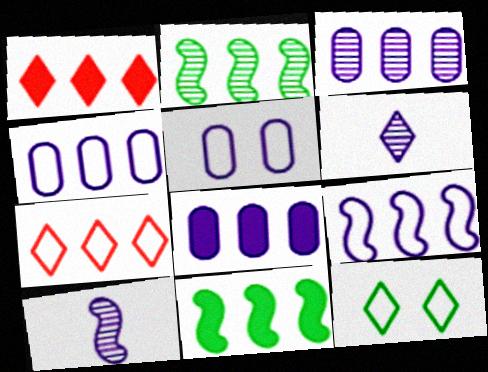[[1, 2, 4], 
[1, 6, 12], 
[1, 8, 11], 
[2, 7, 8], 
[3, 4, 8], 
[3, 7, 11]]